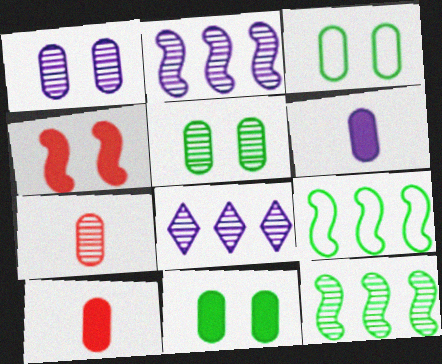[[3, 5, 11]]